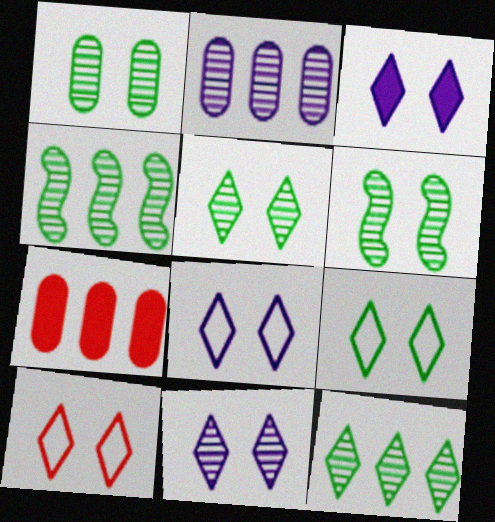[[1, 5, 6], 
[3, 5, 10], 
[3, 8, 11], 
[8, 9, 10]]